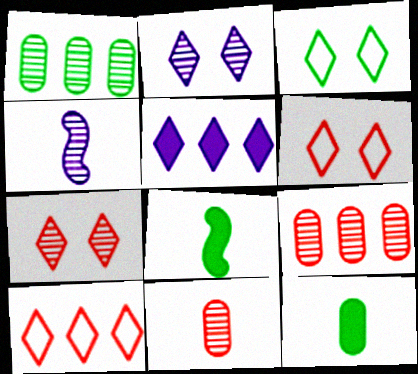[[1, 3, 8], 
[1, 4, 7]]